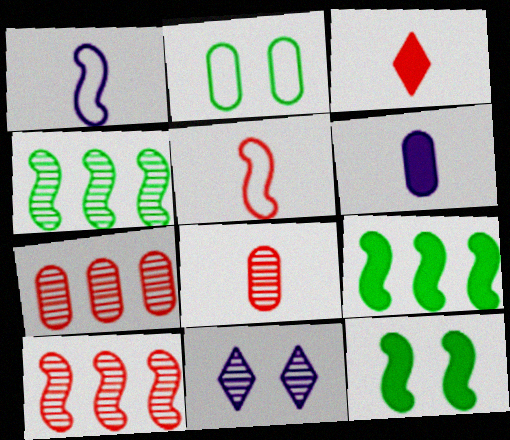[[1, 10, 12], 
[2, 6, 7], 
[3, 5, 8], 
[4, 8, 11]]